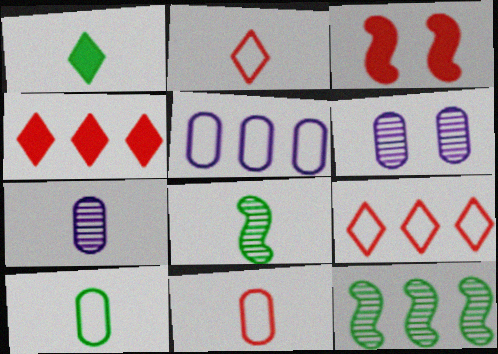[[1, 8, 10], 
[4, 5, 12]]